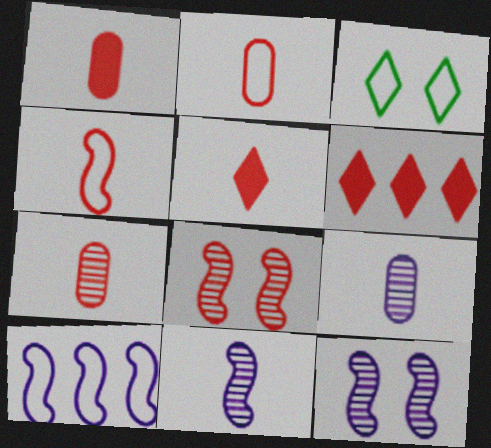[[1, 2, 7], 
[2, 3, 10], 
[2, 6, 8], 
[4, 5, 7]]